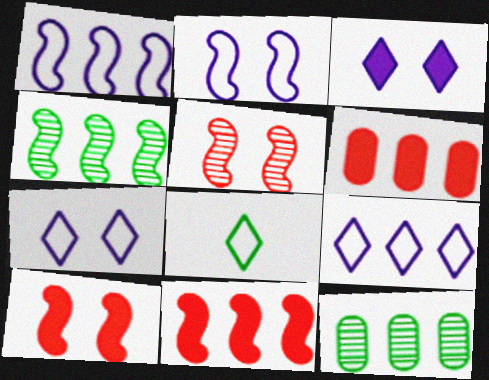[[1, 4, 11], 
[4, 6, 9], 
[9, 11, 12]]